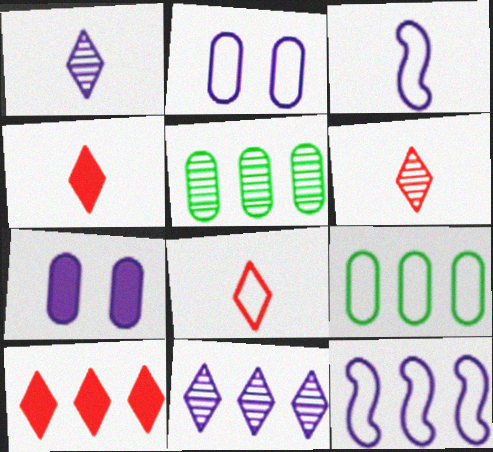[[1, 7, 12], 
[3, 7, 11], 
[4, 6, 8], 
[5, 10, 12]]